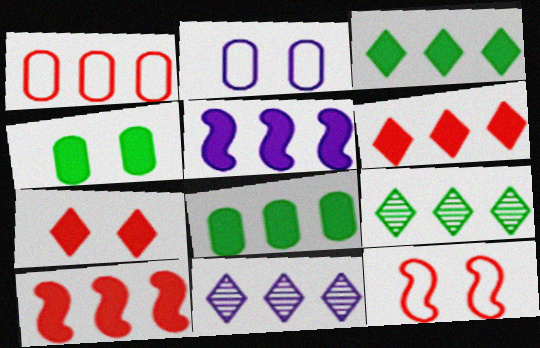[[1, 5, 9], 
[5, 6, 8]]